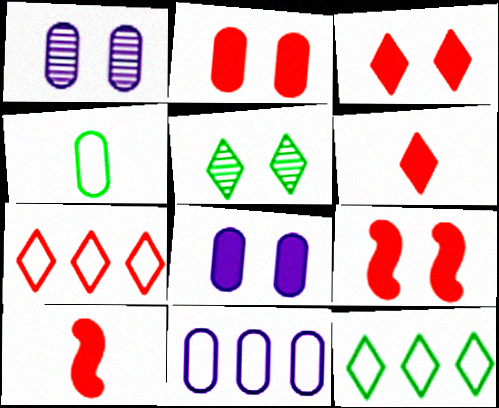[[1, 10, 12], 
[2, 3, 9], 
[5, 10, 11]]